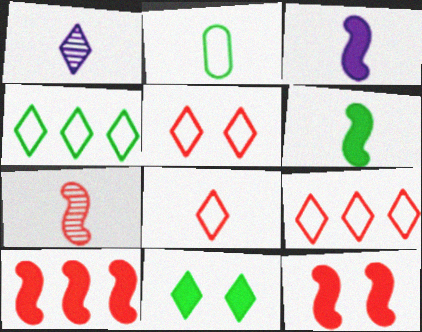[[1, 9, 11], 
[5, 8, 9]]